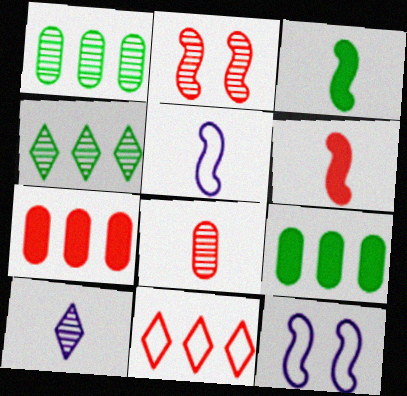[[1, 2, 10]]